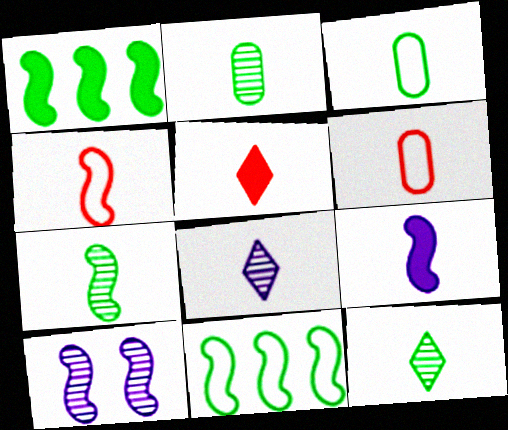[[1, 4, 10], 
[2, 7, 12], 
[4, 7, 9], 
[6, 9, 12]]